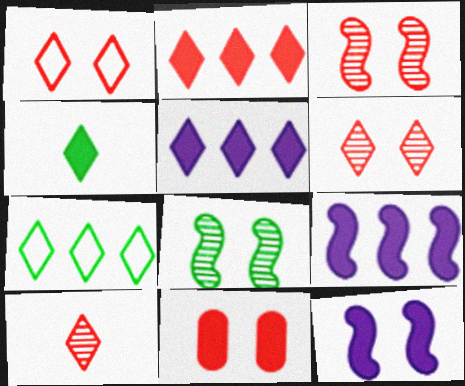[[1, 2, 10], 
[1, 3, 11], 
[4, 9, 11]]